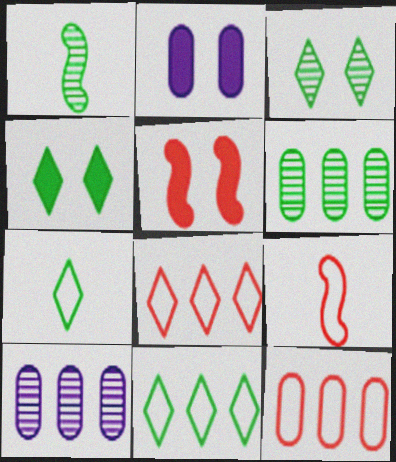[[1, 2, 8], 
[1, 3, 6], 
[2, 4, 5], 
[4, 9, 10], 
[5, 7, 10]]